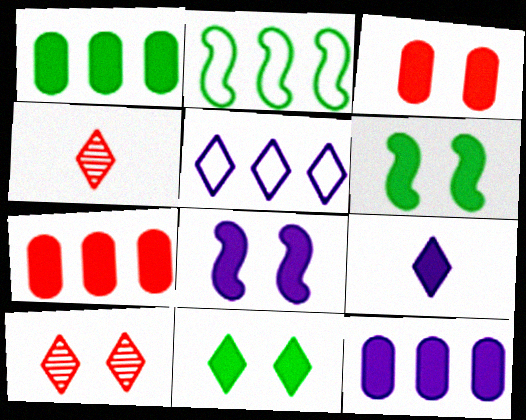[[1, 7, 12], 
[3, 8, 11], 
[4, 5, 11], 
[6, 7, 9], 
[8, 9, 12]]